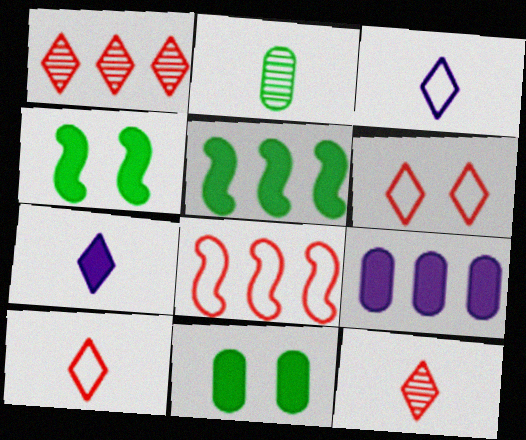[]